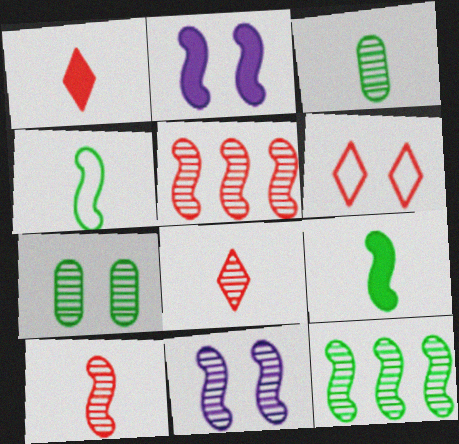[[2, 4, 5], 
[2, 6, 7], 
[10, 11, 12]]